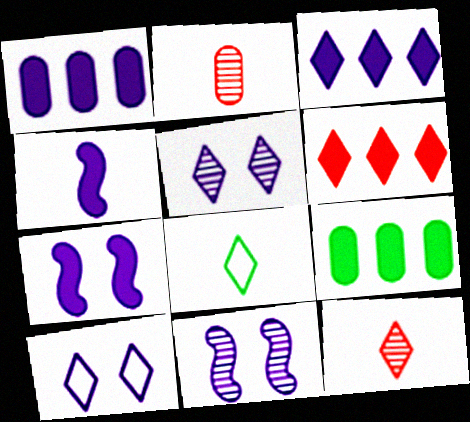[[2, 4, 8], 
[5, 6, 8]]